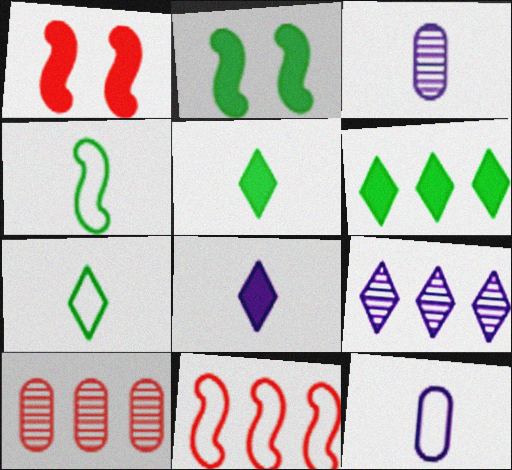[]